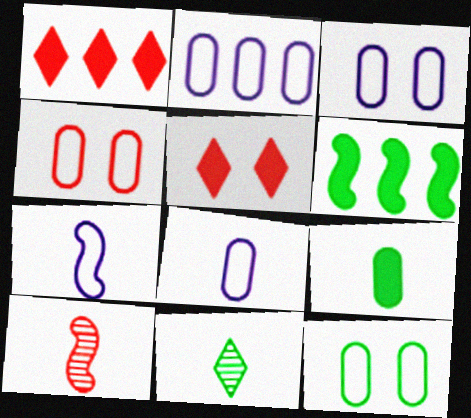[[1, 4, 10], 
[2, 3, 8], 
[3, 4, 12], 
[6, 11, 12]]